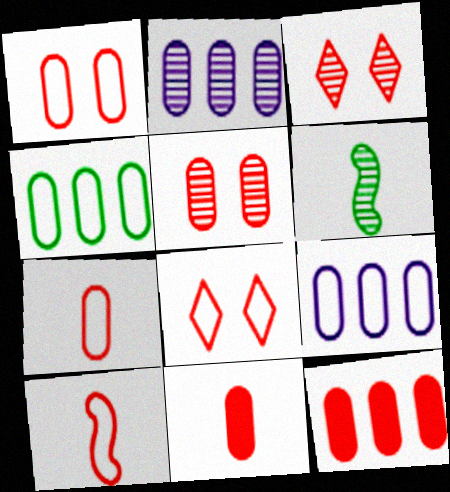[[2, 3, 6], 
[2, 4, 12], 
[3, 10, 12], 
[5, 7, 12]]